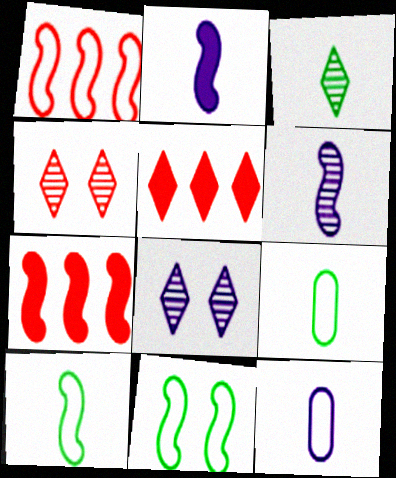[[6, 7, 11], 
[7, 8, 9]]